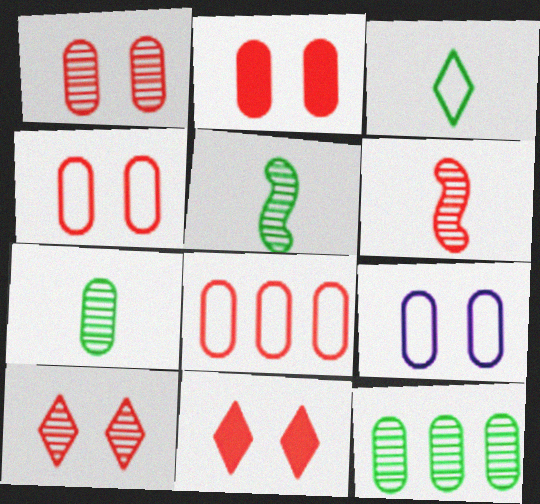[[1, 2, 4], 
[6, 8, 11]]